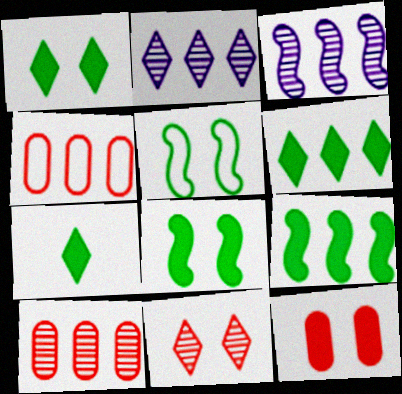[[1, 6, 7], 
[2, 4, 9], 
[3, 4, 6]]